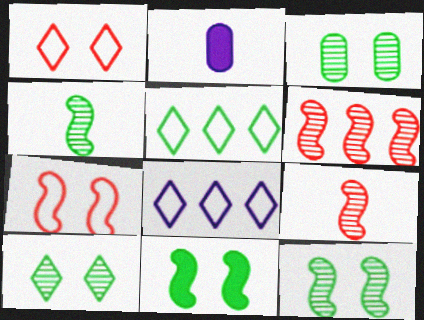[[3, 10, 12]]